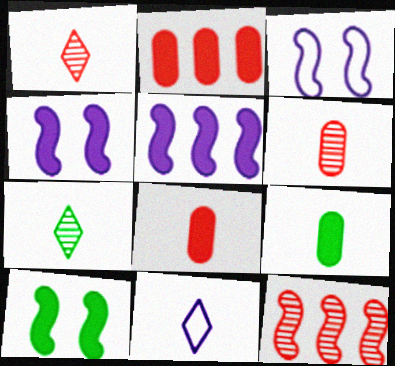[[2, 3, 7]]